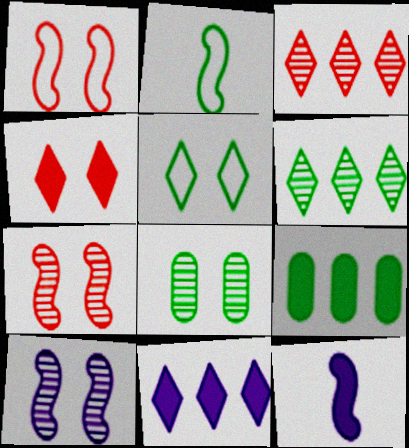[[4, 9, 12]]